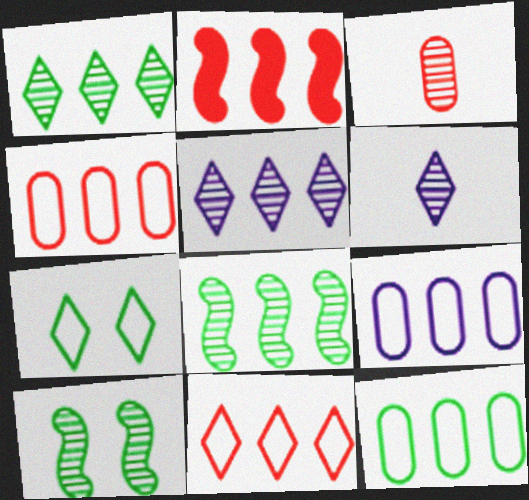[[1, 2, 9], 
[2, 5, 12], 
[3, 5, 10], 
[4, 9, 12]]